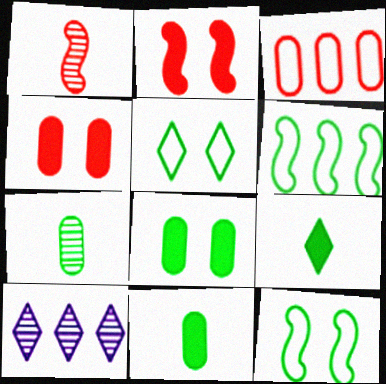[]